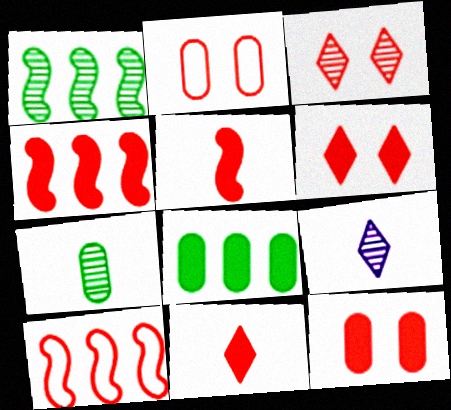[[4, 11, 12]]